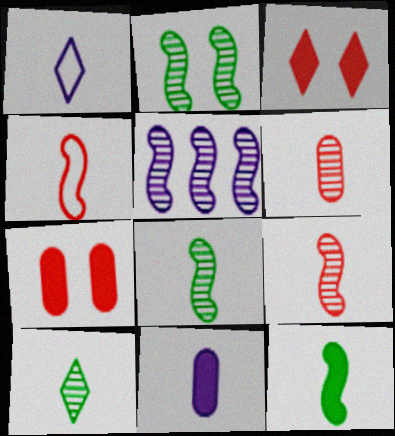[[1, 6, 12], 
[2, 5, 9], 
[4, 10, 11]]